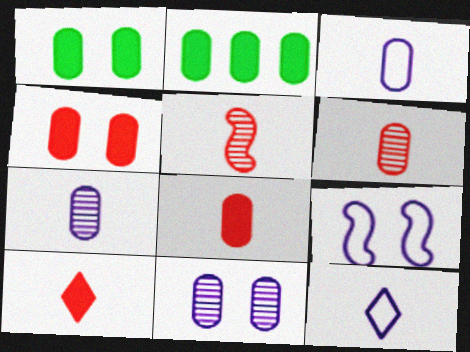[]